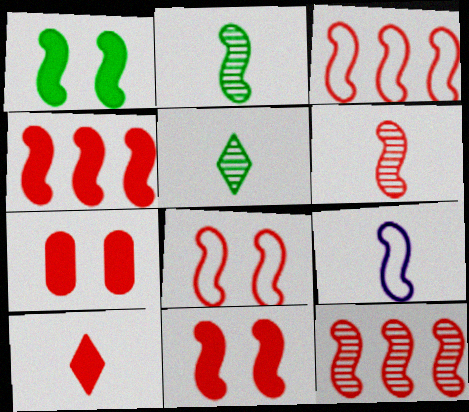[[1, 9, 12], 
[3, 4, 12], 
[3, 6, 11], 
[4, 6, 8], 
[4, 7, 10]]